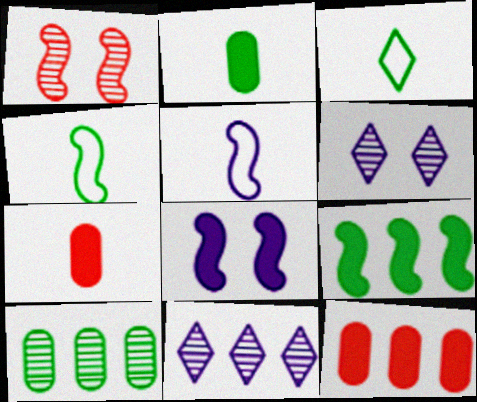[[1, 5, 9], 
[4, 6, 12]]